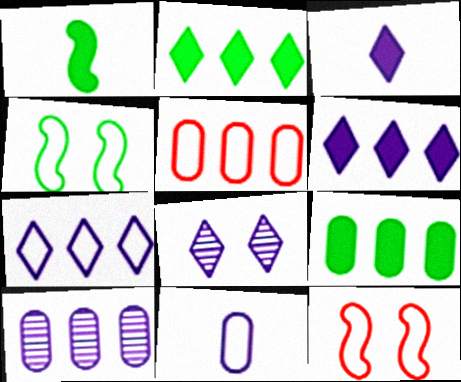[[1, 5, 8], 
[3, 7, 8], 
[5, 9, 10]]